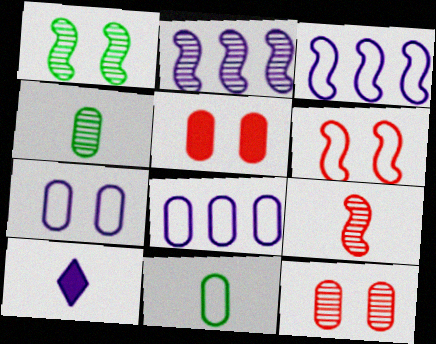[[1, 2, 9], 
[2, 7, 10], 
[4, 5, 8], 
[9, 10, 11]]